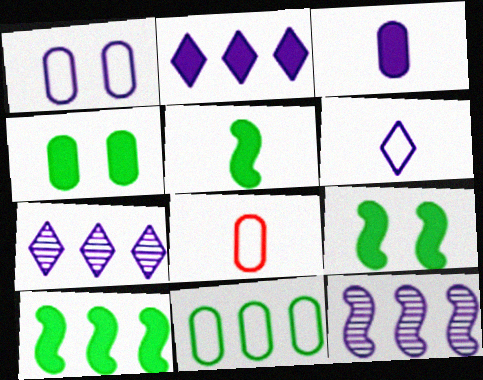[[1, 8, 11], 
[5, 9, 10], 
[7, 8, 9]]